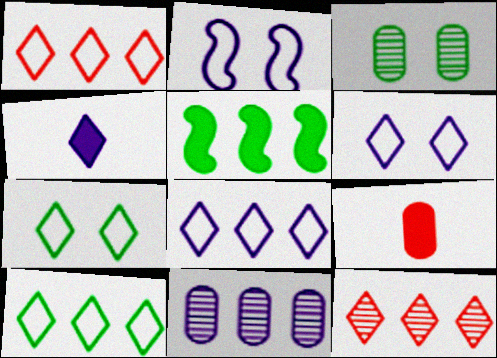[[1, 5, 11], 
[1, 8, 10], 
[2, 4, 11], 
[4, 7, 12]]